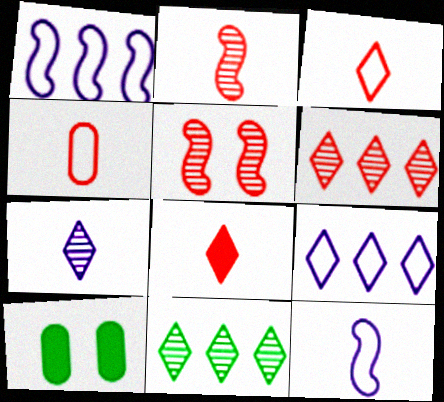[[2, 4, 8], 
[2, 9, 10], 
[6, 10, 12]]